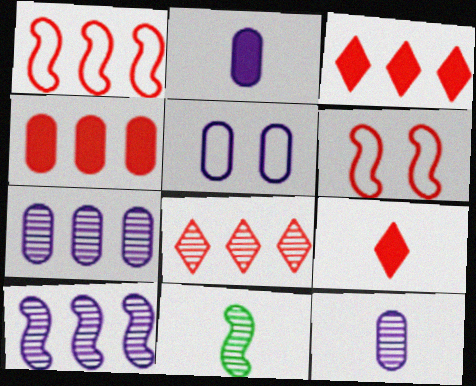[[1, 4, 8], 
[2, 5, 7], 
[3, 5, 11]]